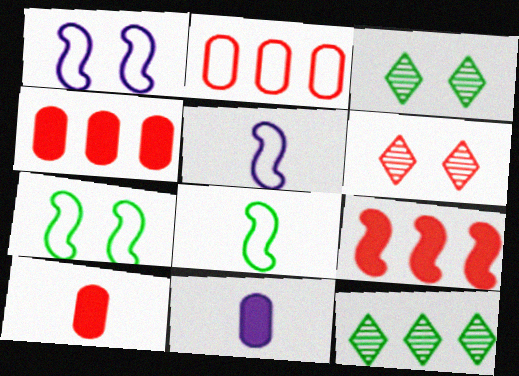[[1, 10, 12], 
[3, 4, 5]]